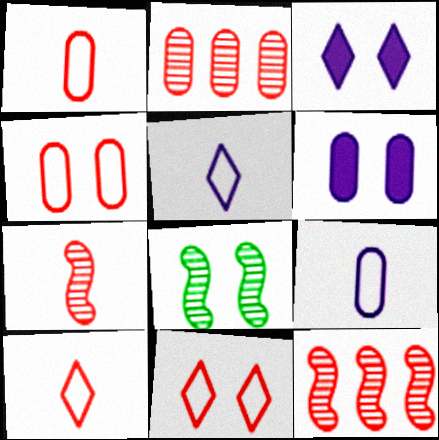[[3, 4, 8], 
[6, 8, 11]]